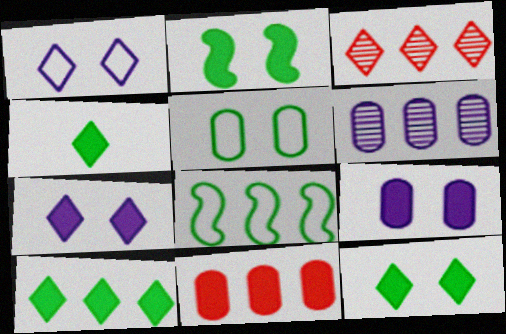[[1, 3, 4], 
[4, 10, 12]]